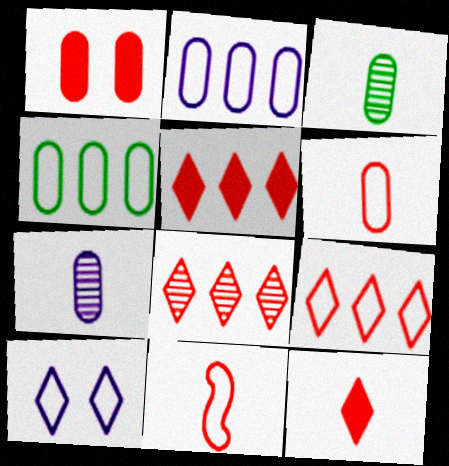[[1, 2, 3], 
[1, 4, 7], 
[1, 8, 11], 
[4, 10, 11], 
[5, 8, 9]]